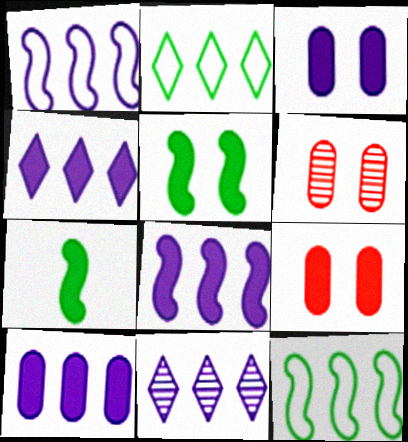[[1, 10, 11], 
[4, 7, 9], 
[4, 8, 10]]